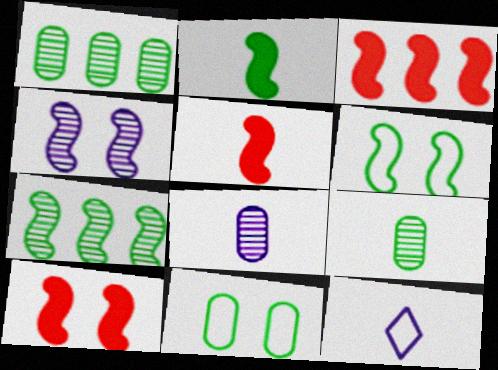[[1, 10, 12], 
[2, 6, 7], 
[3, 5, 10], 
[4, 6, 10], 
[5, 9, 12]]